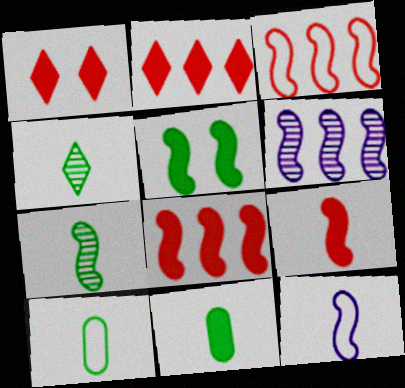[[1, 6, 10], 
[7, 9, 12]]